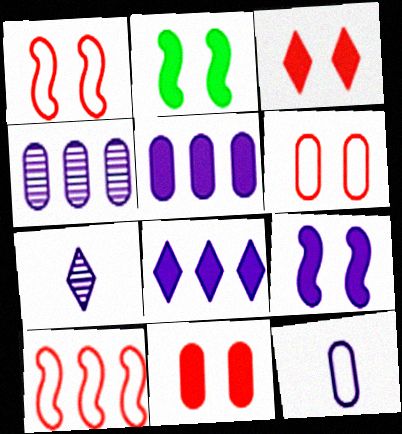[]